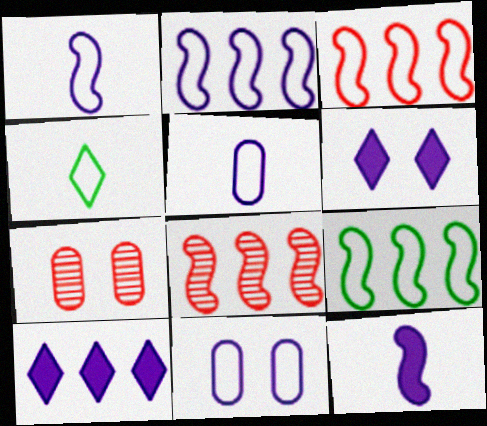[[2, 3, 9], 
[3, 4, 11]]